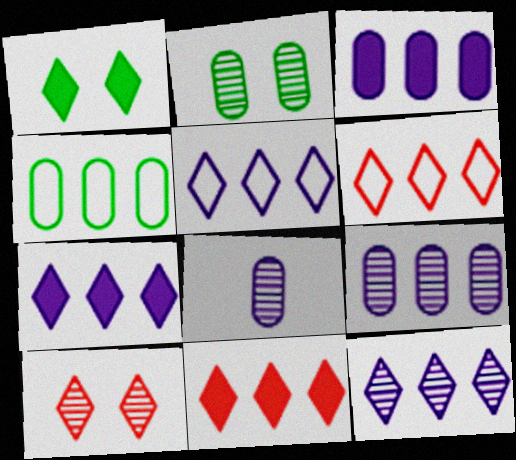[[5, 7, 12]]